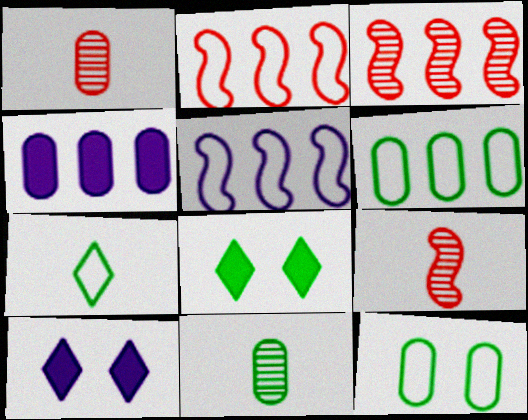[[1, 4, 12], 
[1, 5, 8], 
[2, 10, 11], 
[6, 9, 10]]